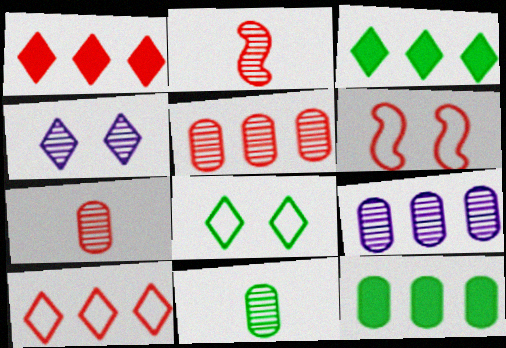[[1, 6, 7]]